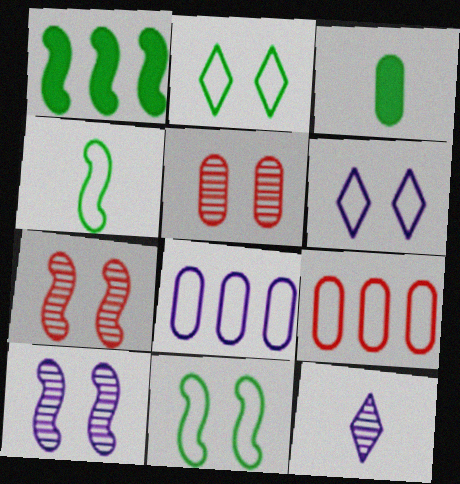[[3, 5, 8], 
[4, 6, 9]]